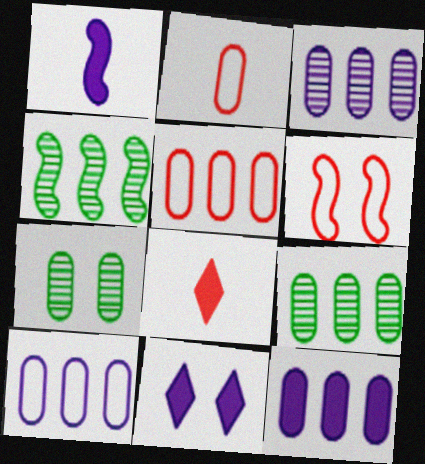[[1, 4, 6], 
[1, 11, 12], 
[2, 4, 11], 
[2, 7, 12], 
[3, 10, 12], 
[5, 9, 12], 
[6, 7, 11]]